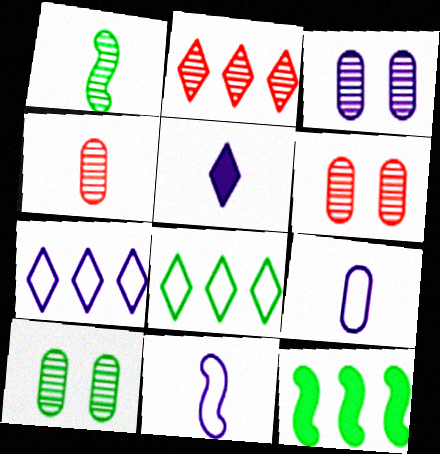[[1, 2, 3], 
[3, 6, 10]]